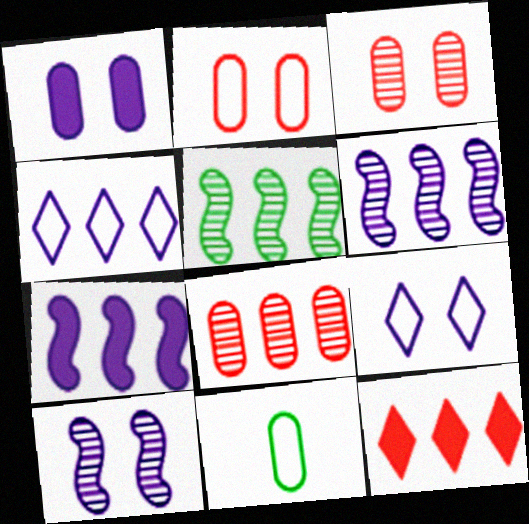[[1, 8, 11], 
[1, 9, 10], 
[10, 11, 12]]